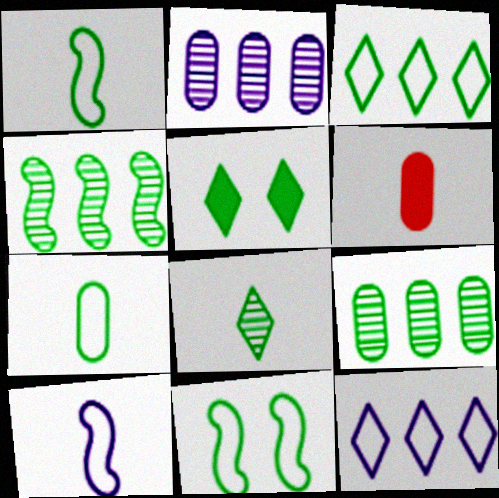[[1, 5, 9], 
[3, 5, 8], 
[3, 7, 11], 
[4, 5, 7], 
[6, 8, 10]]